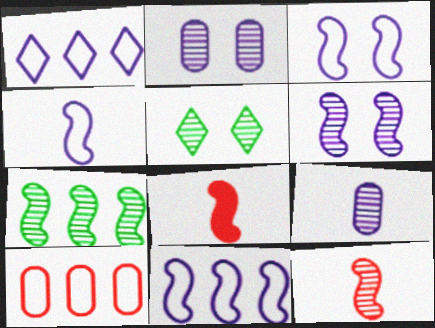[[3, 4, 11], 
[3, 7, 8], 
[6, 7, 12]]